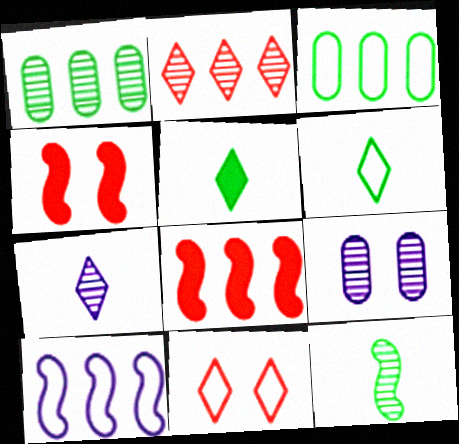[[2, 9, 12], 
[3, 4, 7], 
[4, 10, 12], 
[6, 8, 9]]